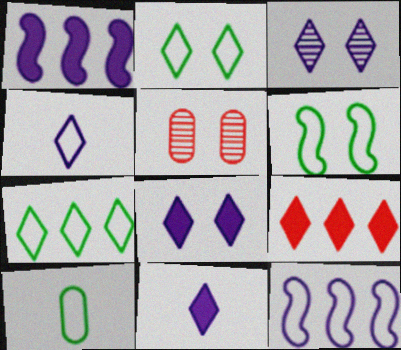[[5, 6, 8], 
[6, 7, 10]]